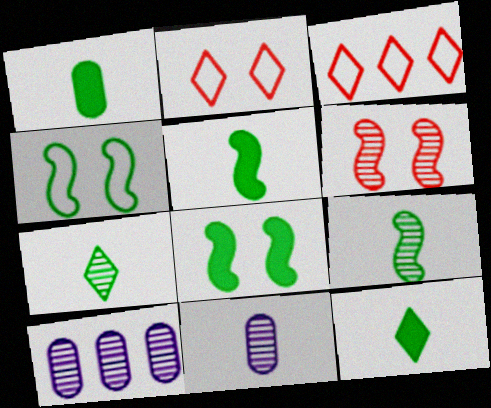[[1, 5, 12], 
[2, 5, 10], 
[3, 8, 11], 
[6, 7, 10]]